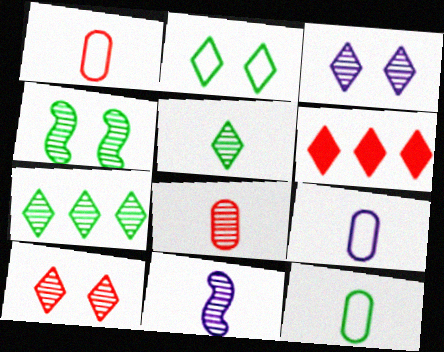[[1, 9, 12], 
[4, 6, 9], 
[5, 8, 11]]